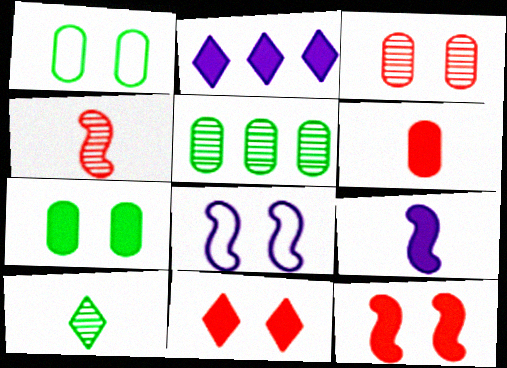[[1, 2, 4]]